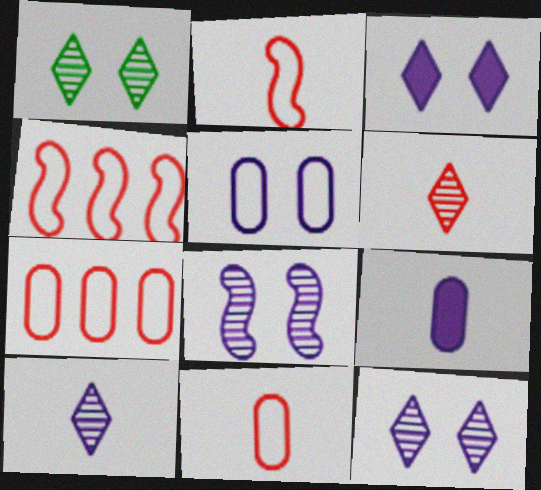[[1, 4, 9], 
[3, 5, 8]]